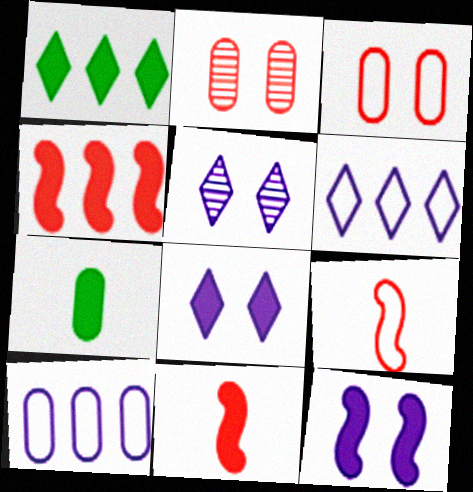[[2, 7, 10], 
[4, 7, 8]]